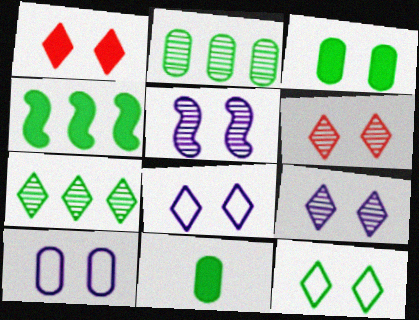[[1, 9, 12]]